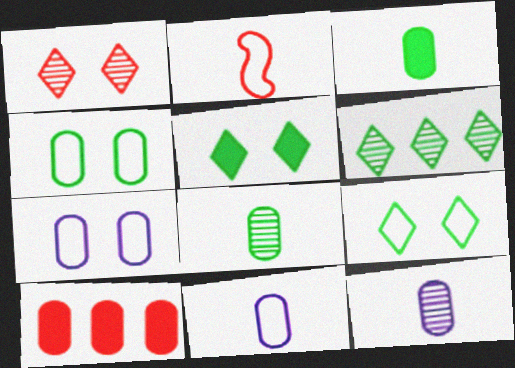[[1, 2, 10], 
[4, 10, 12], 
[7, 8, 10]]